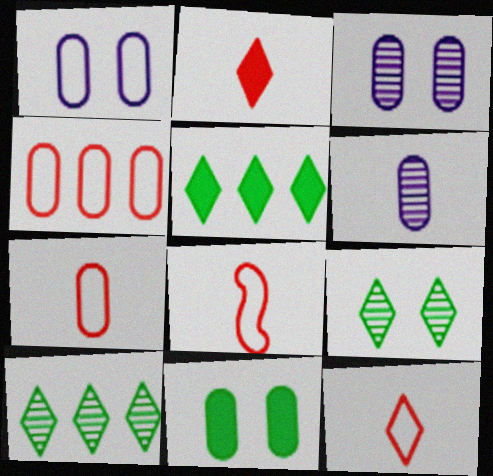[[3, 5, 8], 
[4, 6, 11], 
[7, 8, 12]]